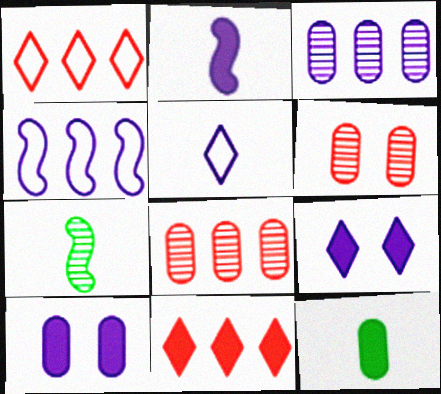[[1, 7, 10]]